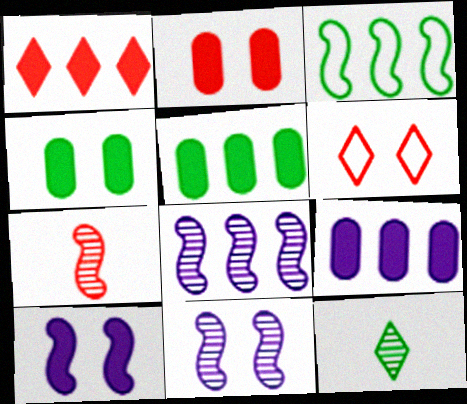[[3, 4, 12], 
[3, 7, 10], 
[4, 6, 11]]